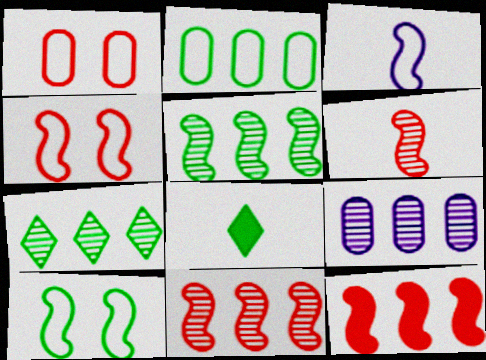[[4, 6, 12], 
[4, 8, 9], 
[7, 9, 11]]